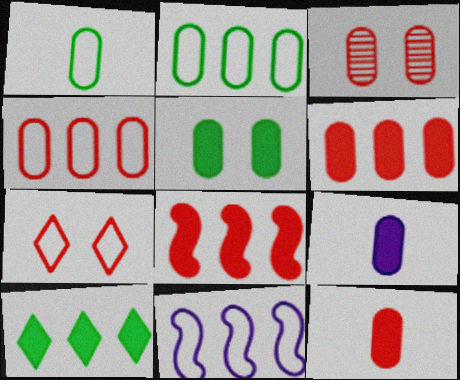[[1, 7, 11], 
[2, 3, 9], 
[3, 4, 12], 
[5, 6, 9]]